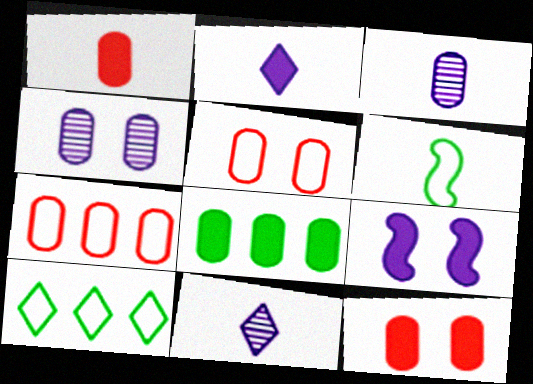[[1, 6, 11], 
[3, 5, 8]]